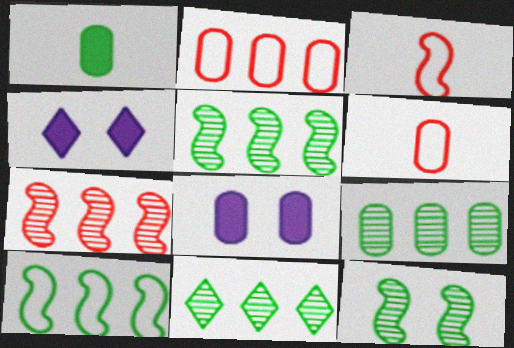[[3, 4, 9], 
[3, 8, 11], 
[4, 5, 6], 
[5, 9, 11], 
[6, 8, 9]]